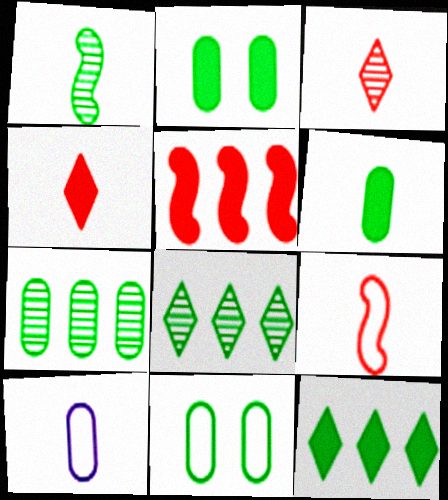[[1, 4, 10], 
[1, 11, 12], 
[6, 7, 11]]